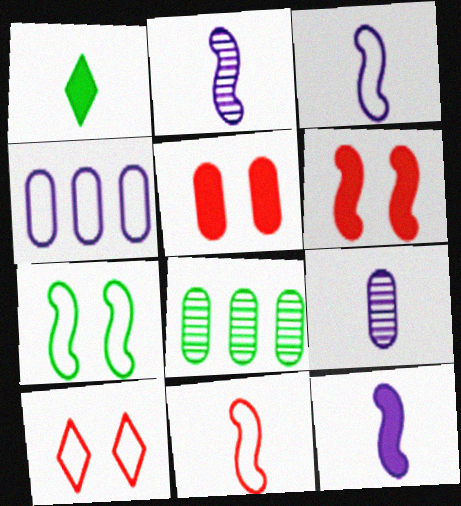[[1, 7, 8], 
[1, 9, 11], 
[2, 3, 12], 
[8, 10, 12]]